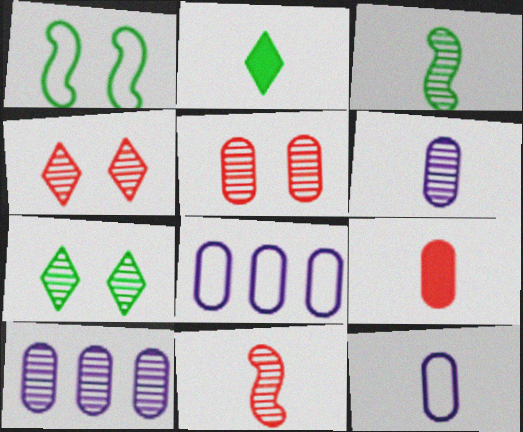[[2, 11, 12], 
[3, 4, 10], 
[7, 10, 11]]